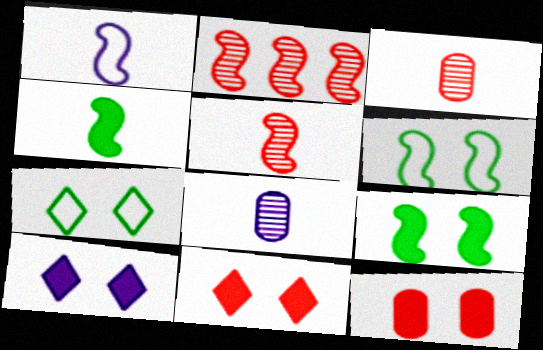[[1, 2, 9], 
[1, 4, 5], 
[9, 10, 12]]